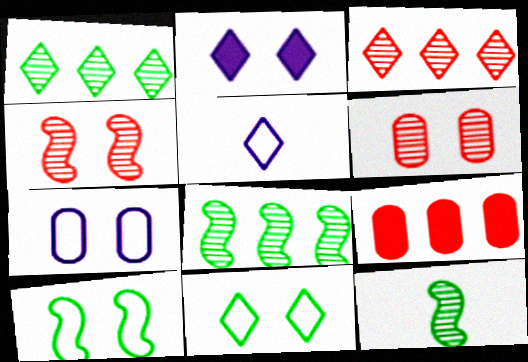[[2, 6, 10]]